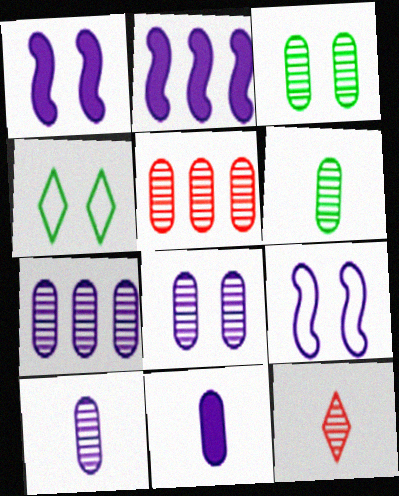[[3, 5, 10], 
[5, 6, 8], 
[7, 8, 10]]